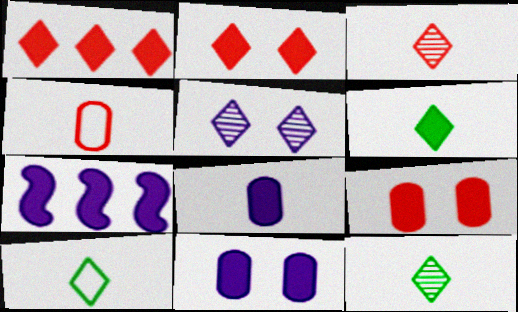[[1, 5, 10], 
[6, 7, 9], 
[6, 10, 12]]